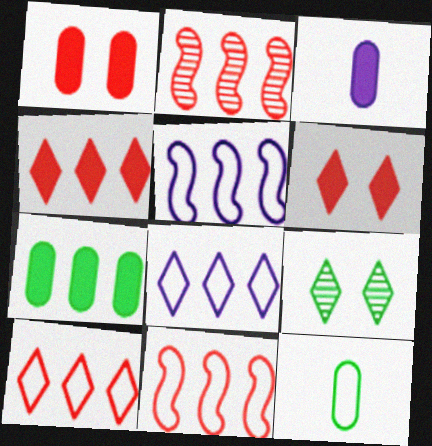[[1, 3, 7], 
[2, 7, 8], 
[3, 9, 11]]